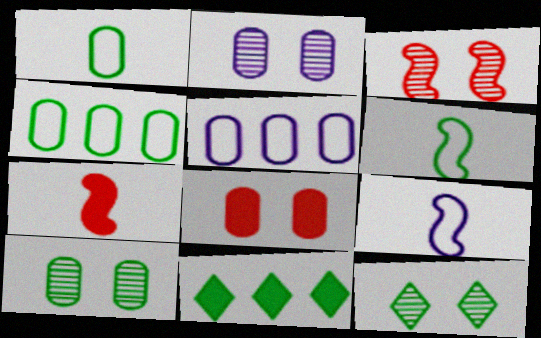[[2, 3, 12], 
[5, 7, 12], 
[6, 10, 11]]